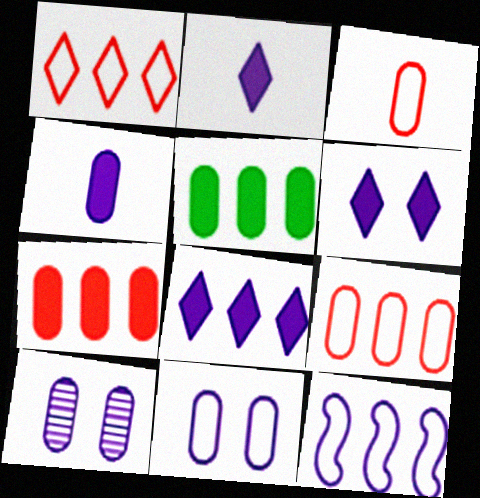[[2, 6, 8], 
[2, 10, 12], 
[3, 5, 10]]